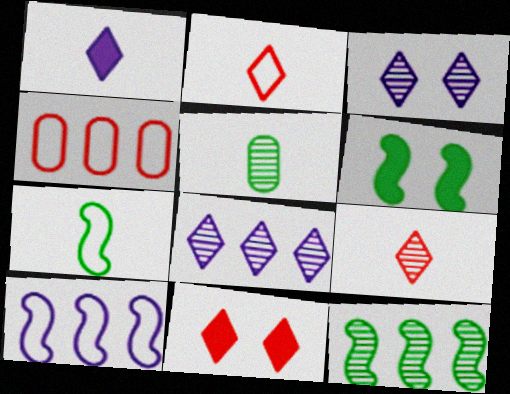[[5, 10, 11], 
[6, 7, 12]]